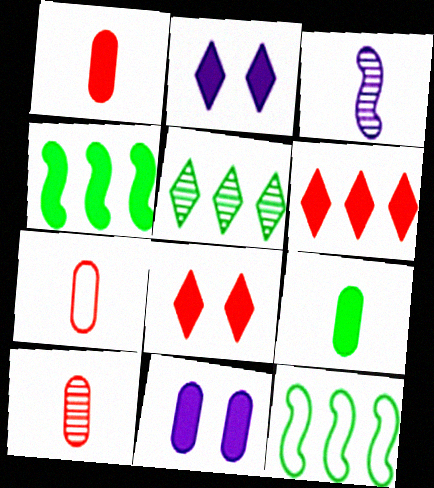[[1, 2, 4], 
[1, 7, 10], 
[2, 10, 12]]